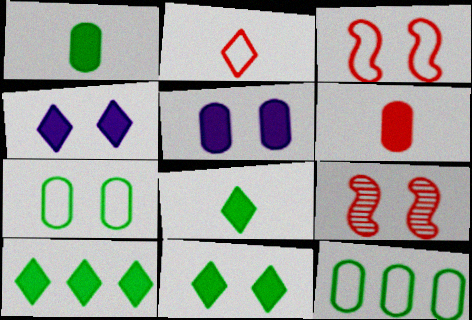[[4, 7, 9], 
[8, 10, 11]]